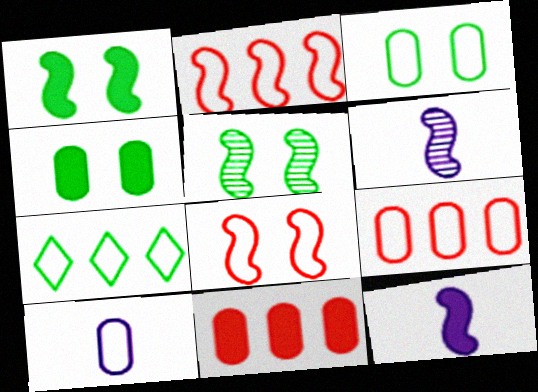[[1, 2, 6], 
[2, 5, 12], 
[3, 9, 10], 
[7, 8, 10]]